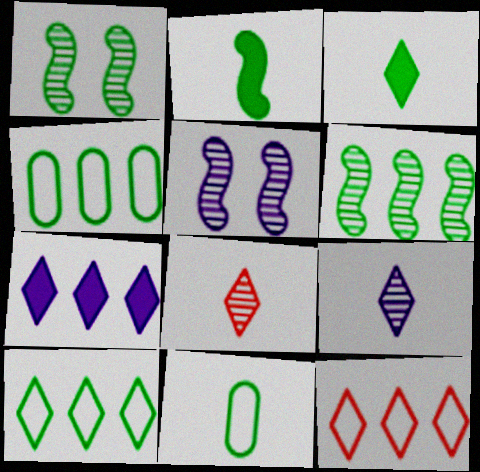[[1, 3, 4]]